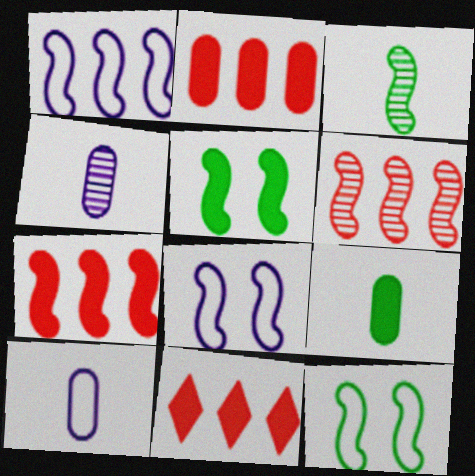[[2, 7, 11], 
[3, 7, 8], 
[4, 11, 12]]